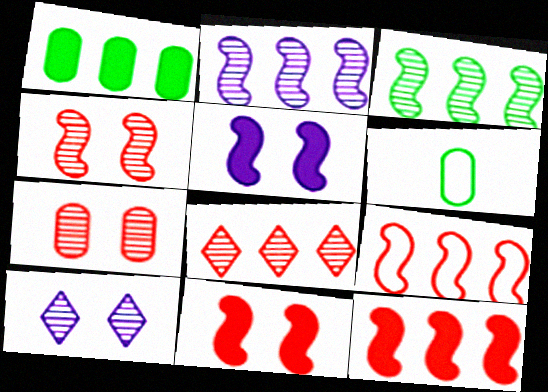[[5, 6, 8], 
[6, 10, 12]]